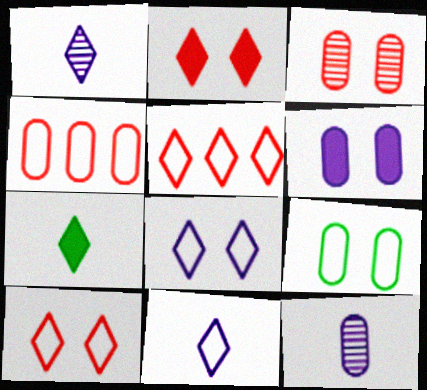[[3, 6, 9]]